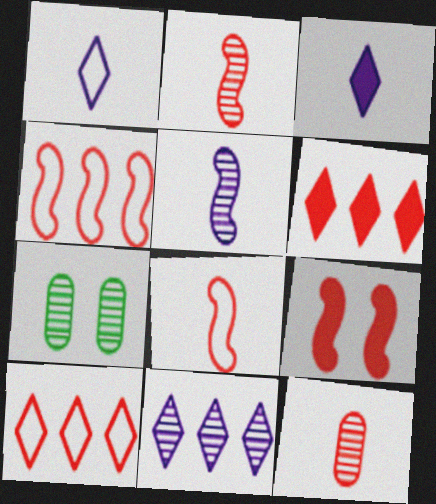[[2, 4, 9], 
[2, 7, 11], 
[3, 4, 7], 
[9, 10, 12]]